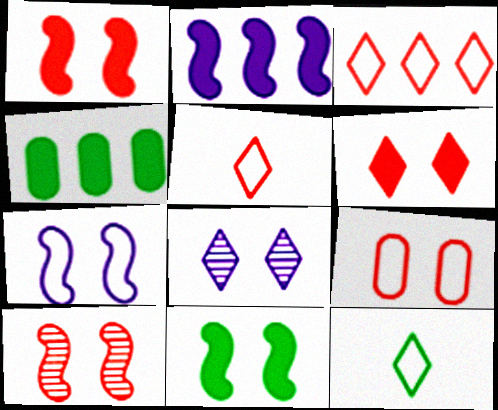[[6, 9, 10], 
[7, 10, 11], 
[8, 9, 11]]